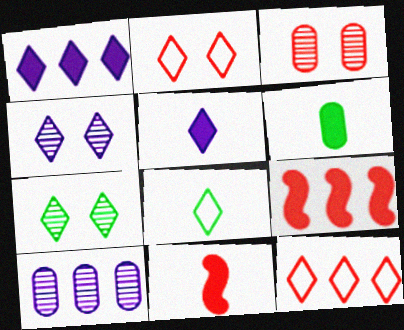[[3, 11, 12], 
[5, 6, 11], 
[5, 7, 12]]